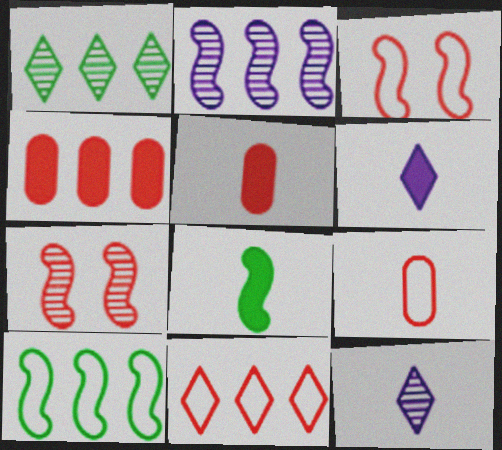[[2, 3, 8], 
[3, 9, 11], 
[5, 6, 8], 
[5, 7, 11], 
[8, 9, 12]]